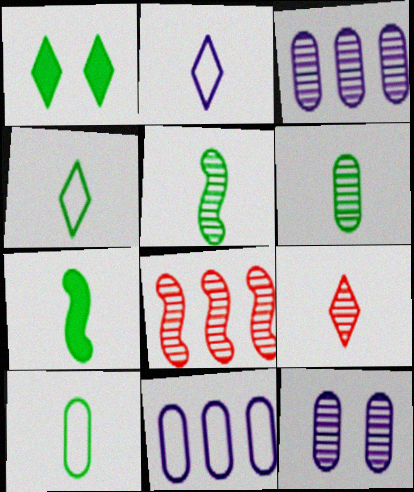[[4, 6, 7]]